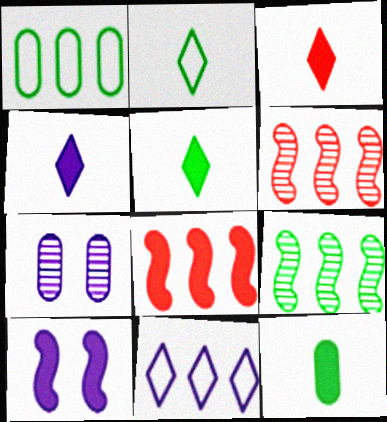[[2, 7, 8], 
[3, 4, 5]]